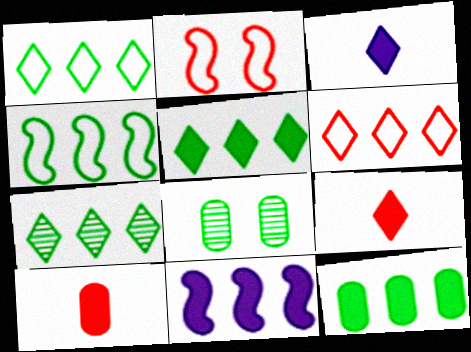[[1, 5, 7], 
[4, 7, 12]]